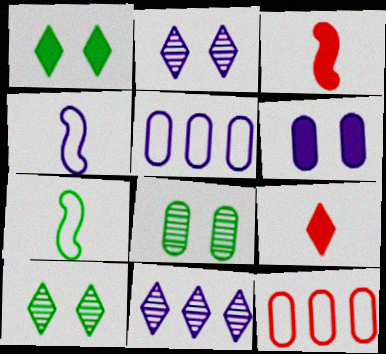[[3, 5, 10], 
[4, 6, 11]]